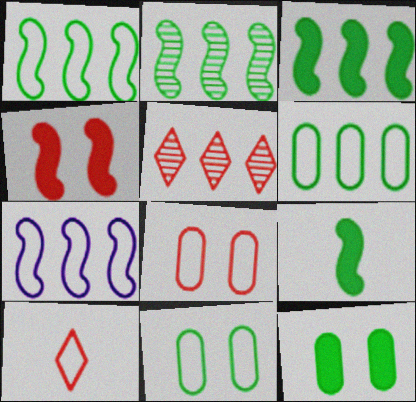[[1, 2, 3], 
[7, 10, 11]]